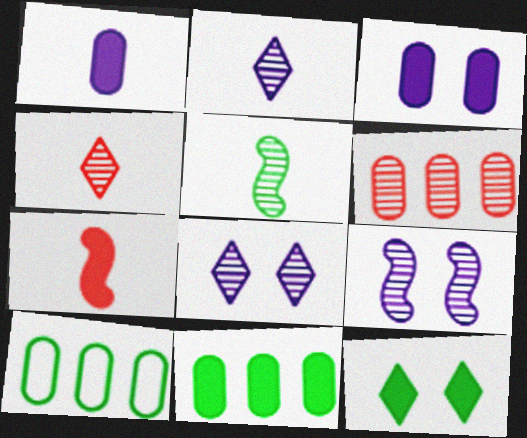[[5, 6, 8], 
[5, 10, 12], 
[7, 8, 10]]